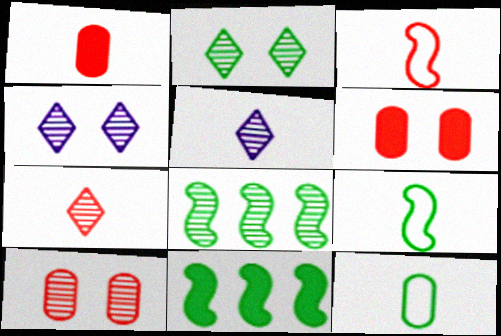[[1, 3, 7], 
[1, 5, 9], 
[2, 11, 12], 
[5, 8, 10]]